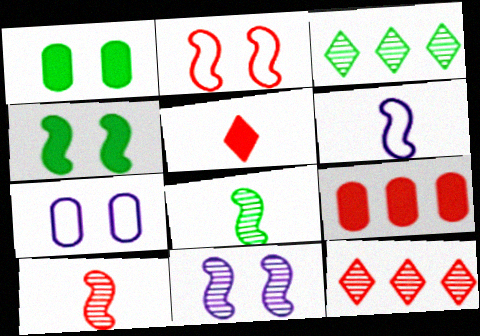[[1, 6, 12], 
[2, 4, 11]]